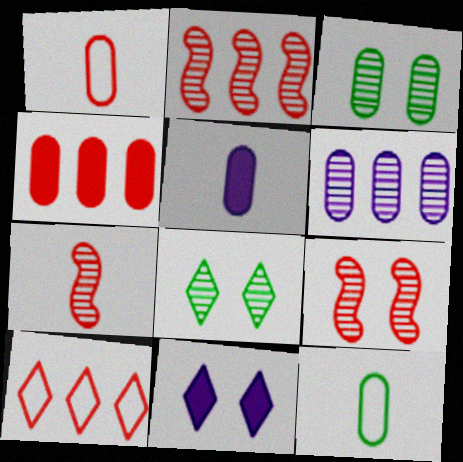[[2, 4, 10], 
[2, 7, 9], 
[2, 11, 12], 
[6, 7, 8]]